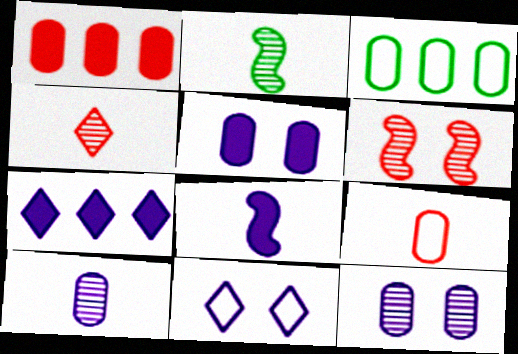[[1, 2, 11], 
[2, 4, 10], 
[5, 7, 8]]